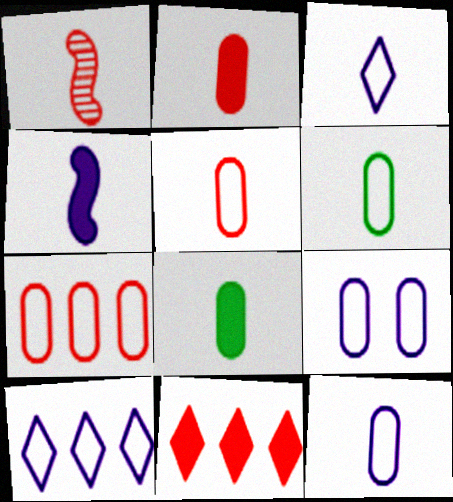[[1, 3, 8], 
[5, 6, 12], 
[6, 7, 9]]